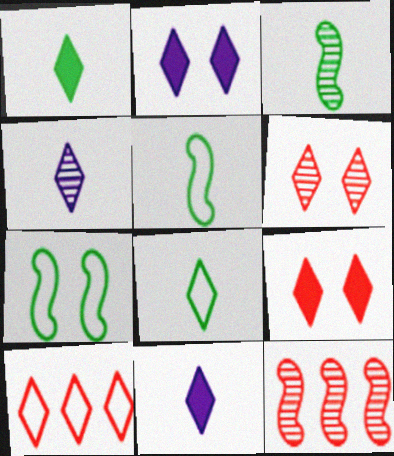[]